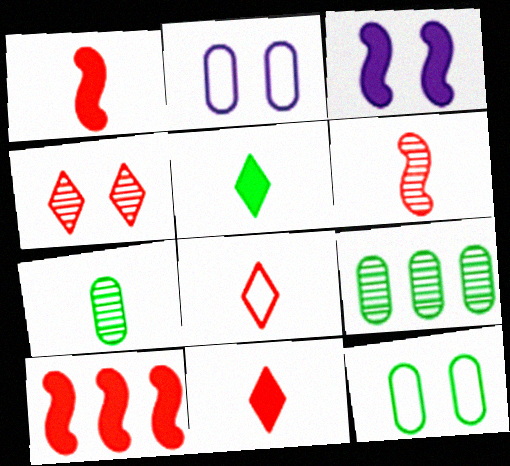[[3, 4, 12], 
[3, 8, 9]]